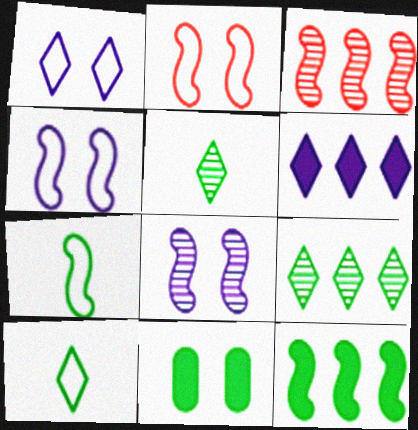[[7, 9, 11]]